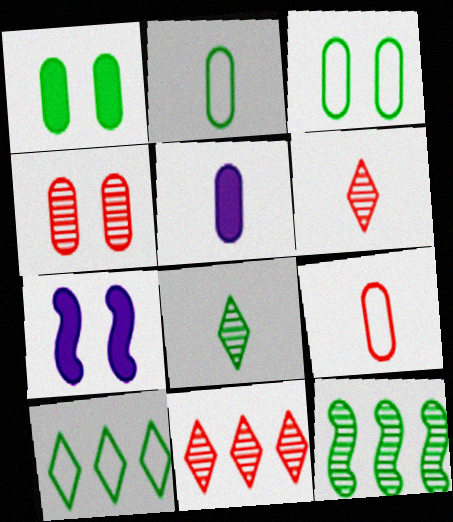[[2, 7, 11]]